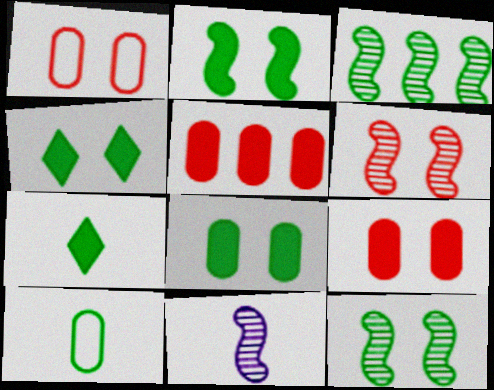[[2, 4, 8], 
[3, 4, 10], 
[3, 6, 11]]